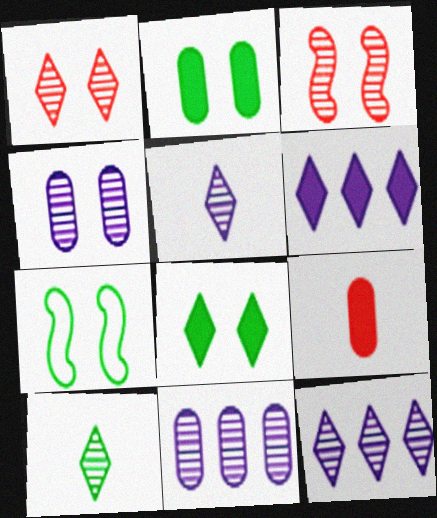[[1, 10, 12], 
[3, 10, 11], 
[7, 9, 12]]